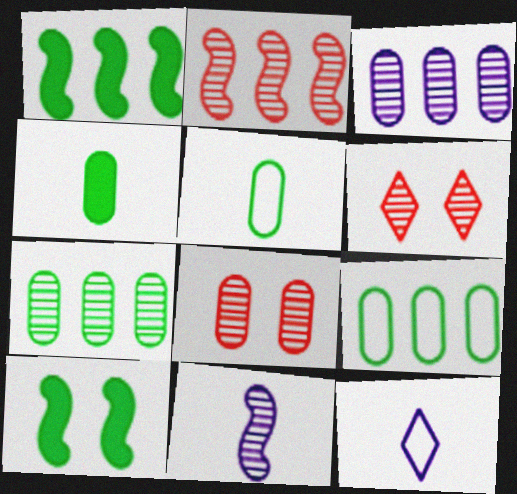[[1, 8, 12], 
[6, 7, 11]]